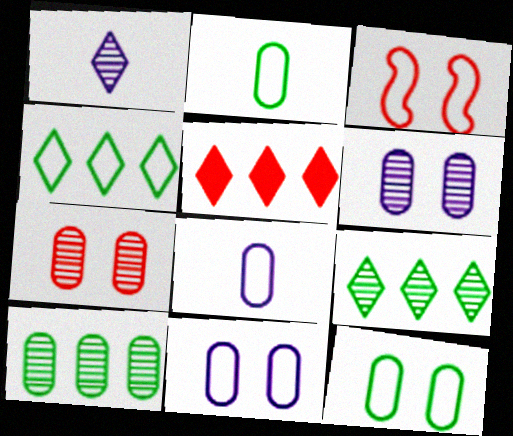[[3, 4, 8]]